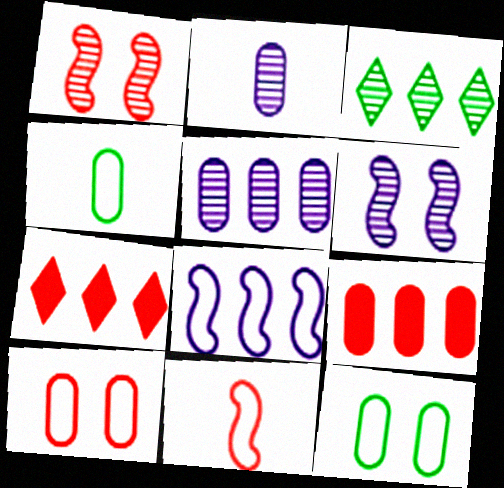[[1, 2, 3], 
[2, 9, 12], 
[3, 8, 9], 
[4, 6, 7]]